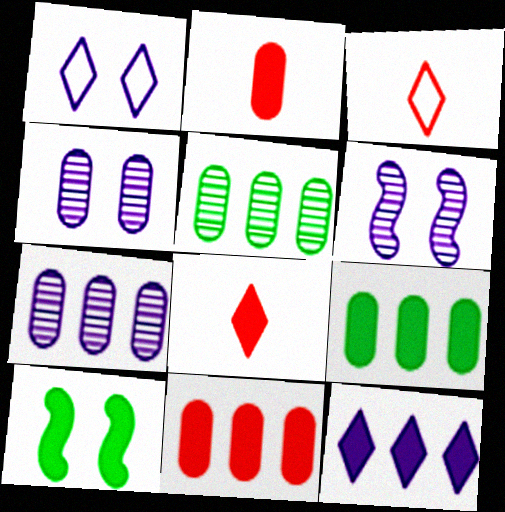[[2, 10, 12], 
[3, 6, 9], 
[3, 7, 10]]